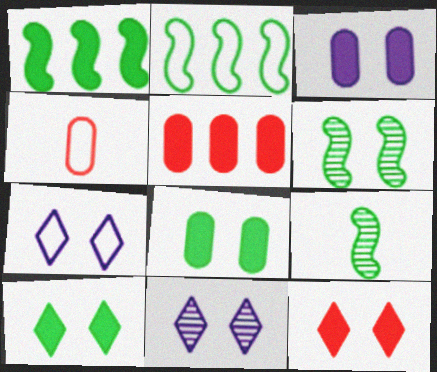[[1, 4, 11], 
[2, 4, 7], 
[5, 7, 9]]